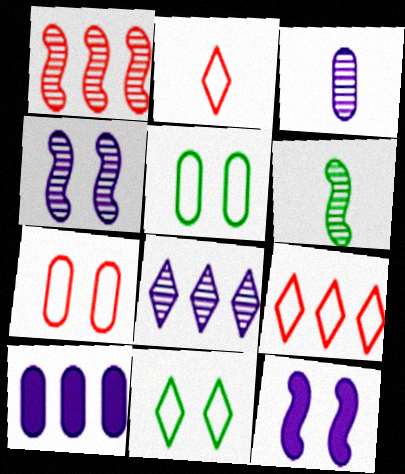[[1, 4, 6], 
[3, 4, 8]]